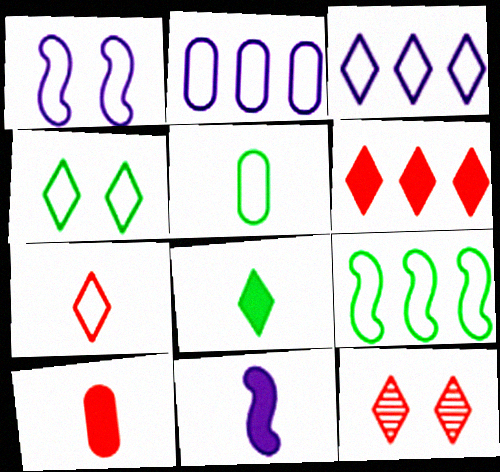[[3, 4, 7], 
[3, 8, 12], 
[4, 5, 9], 
[6, 7, 12], 
[8, 10, 11]]